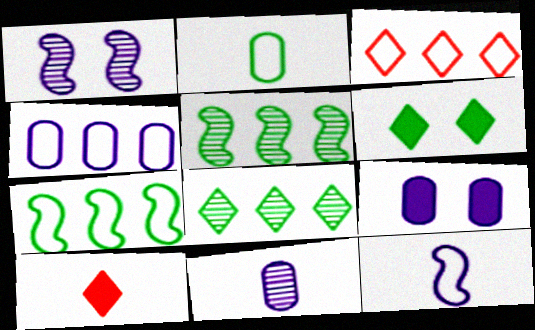[[2, 5, 6], 
[3, 4, 7], 
[4, 9, 11]]